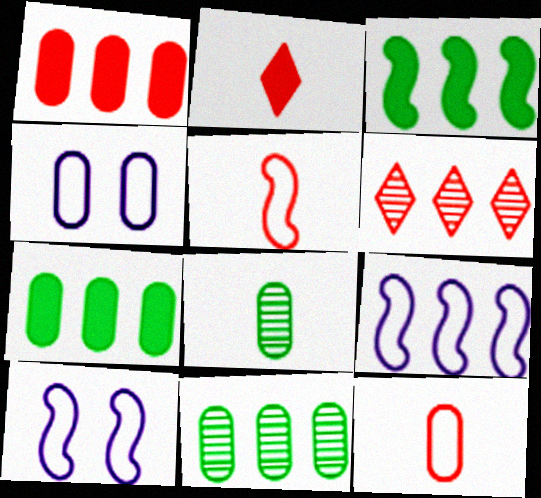[[1, 4, 8], 
[2, 10, 11], 
[6, 7, 9]]